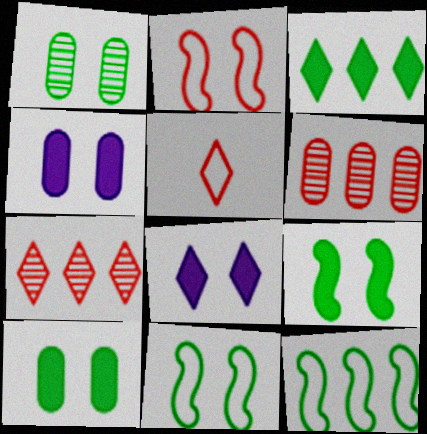[[1, 2, 8]]